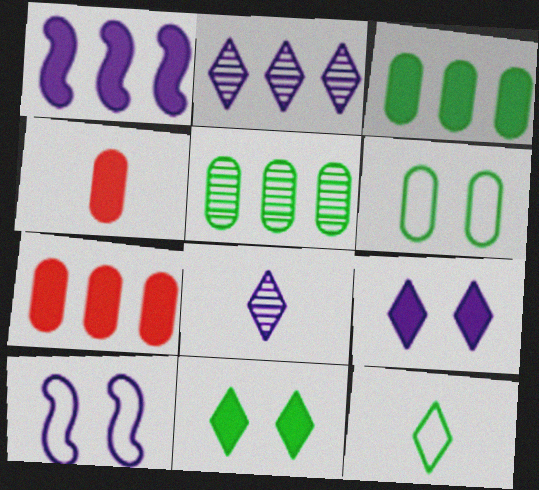[[1, 4, 11]]